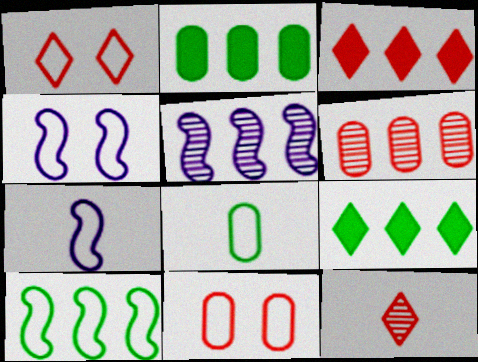[[1, 3, 12], 
[2, 4, 12]]